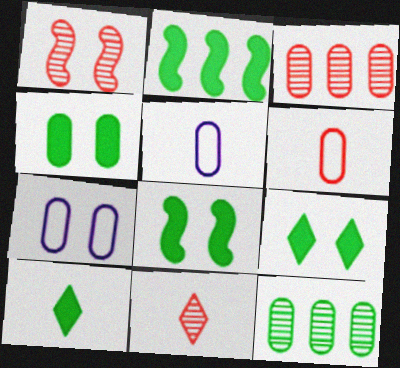[[1, 3, 11], 
[1, 7, 9], 
[2, 4, 10], 
[2, 7, 11], 
[3, 4, 5], 
[4, 8, 9]]